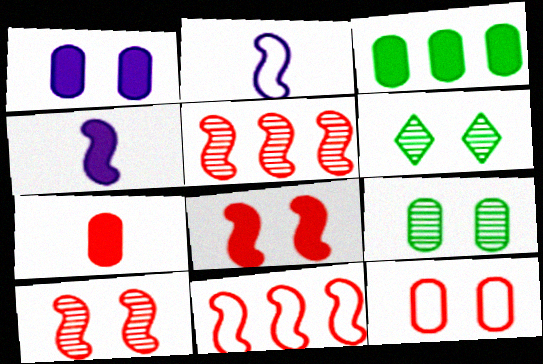[[1, 3, 7], 
[1, 9, 12]]